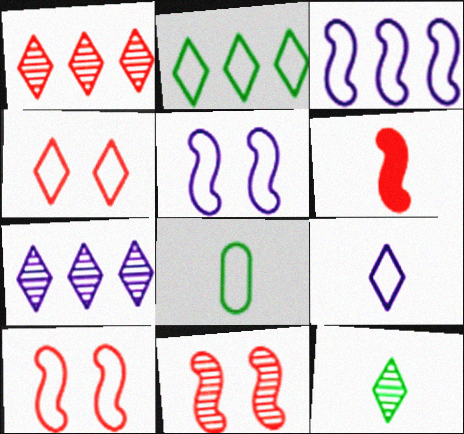[[2, 4, 9], 
[3, 4, 8]]